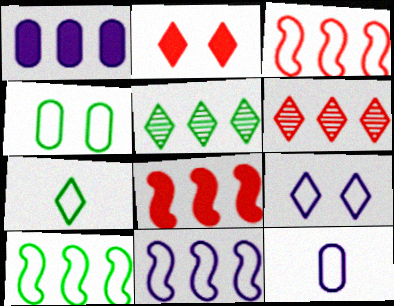[[1, 3, 5], 
[1, 6, 10], 
[3, 10, 11], 
[4, 7, 10], 
[9, 11, 12]]